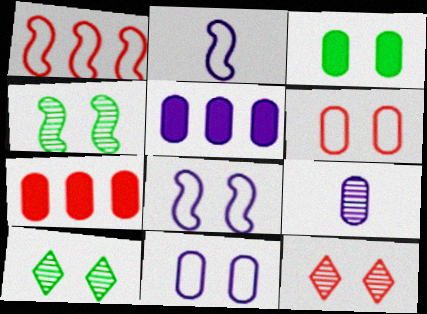[[2, 7, 10], 
[3, 8, 12], 
[5, 9, 11]]